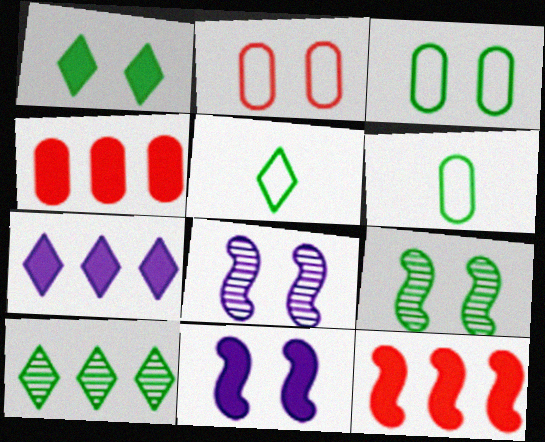[[1, 2, 8], 
[1, 3, 9], 
[1, 5, 10], 
[4, 5, 8]]